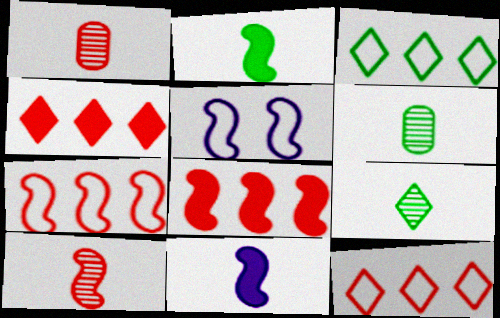[[4, 5, 6]]